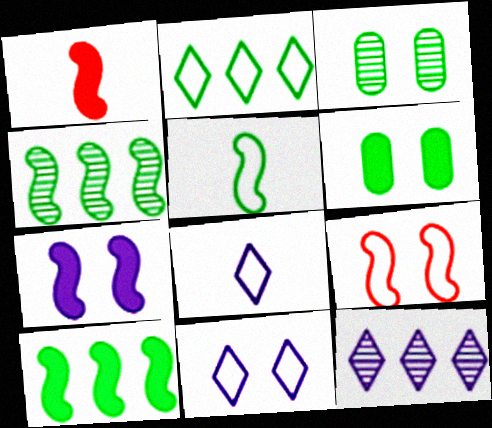[[1, 7, 10]]